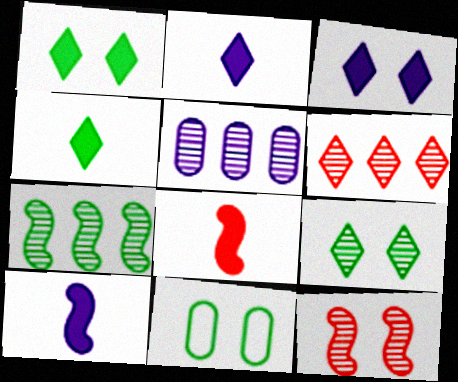[[3, 11, 12], 
[4, 7, 11], 
[5, 6, 7], 
[6, 10, 11]]